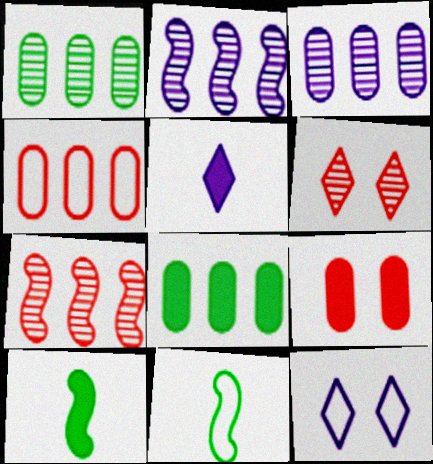[[3, 4, 8], 
[4, 11, 12]]